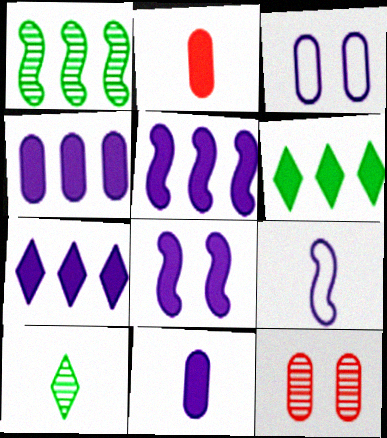[[2, 6, 8], 
[2, 9, 10], 
[4, 5, 7], 
[6, 9, 12], 
[7, 8, 11]]